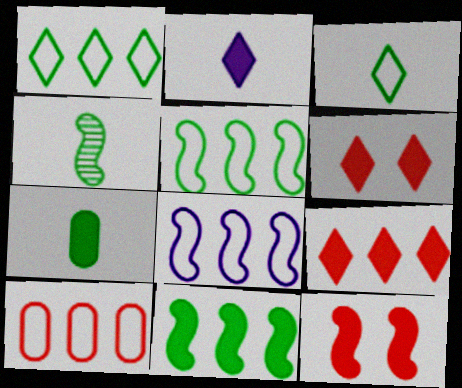[[1, 8, 10], 
[3, 4, 7], 
[4, 8, 12]]